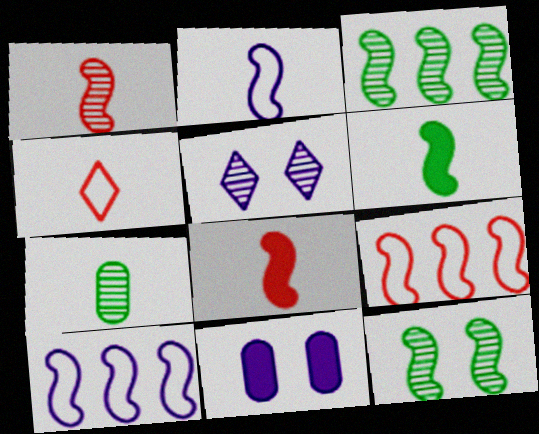[[1, 2, 6], 
[3, 4, 11], 
[8, 10, 12]]